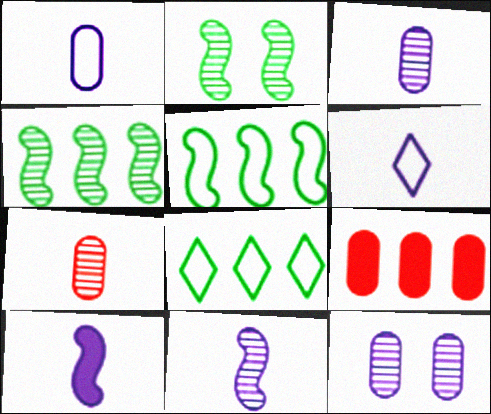[[2, 6, 9], 
[3, 6, 10]]